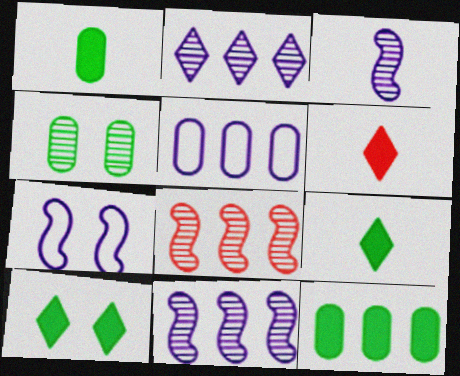[]